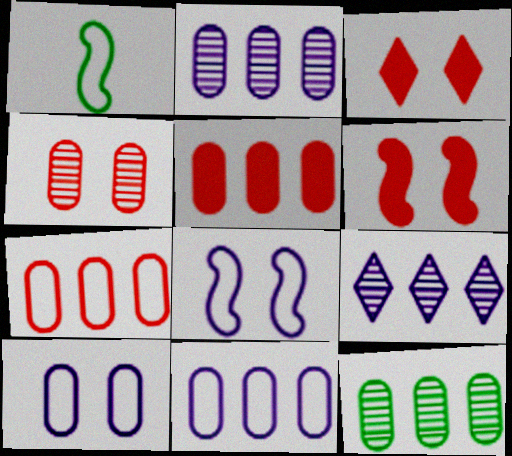[[1, 2, 3], 
[5, 11, 12]]